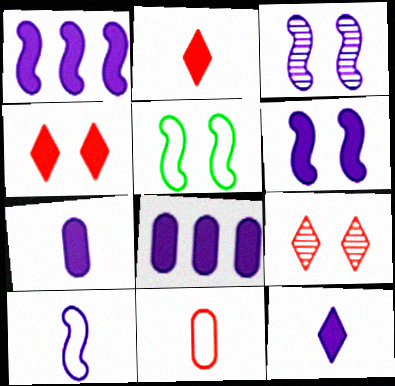[[1, 3, 10], 
[6, 8, 12]]